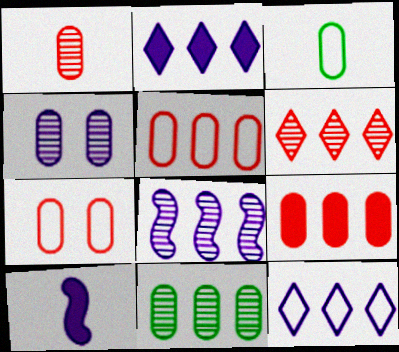[[1, 4, 11], 
[1, 7, 9], 
[3, 4, 9], 
[4, 10, 12], 
[6, 8, 11]]